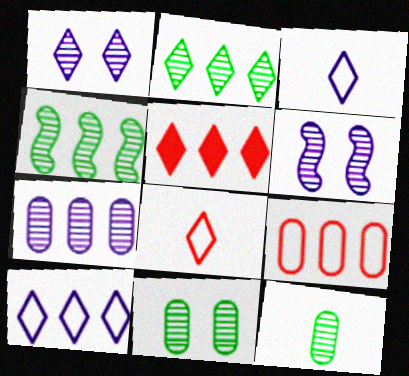[[2, 5, 10]]